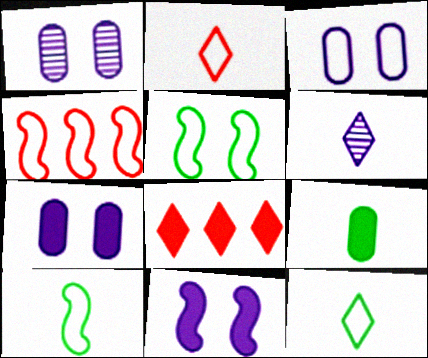[[1, 3, 7], 
[1, 8, 10], 
[3, 4, 12], 
[8, 9, 11]]